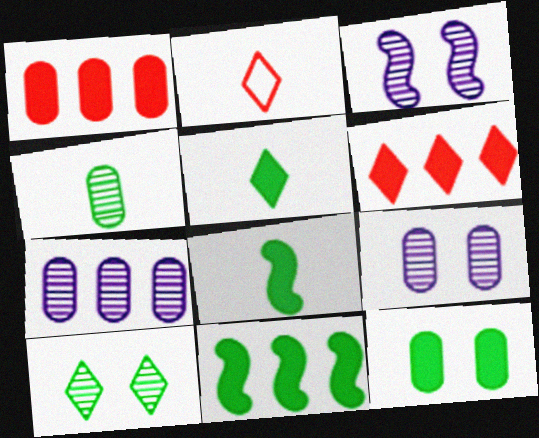[[2, 9, 11], 
[5, 11, 12]]